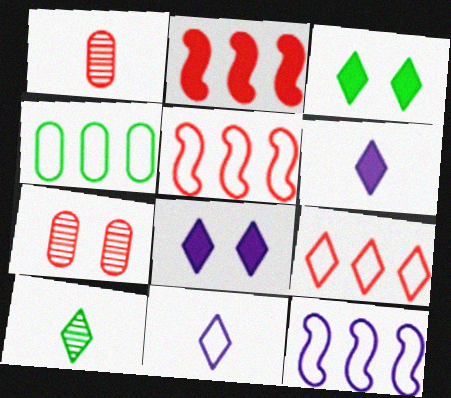[[1, 3, 12], 
[4, 9, 12], 
[8, 9, 10]]